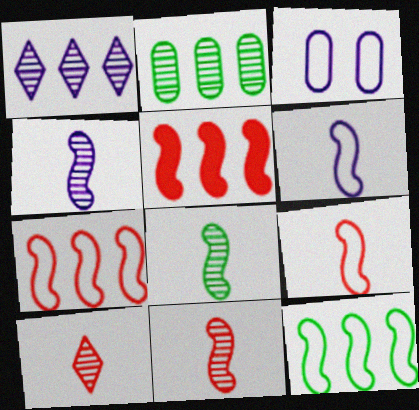[[4, 8, 11]]